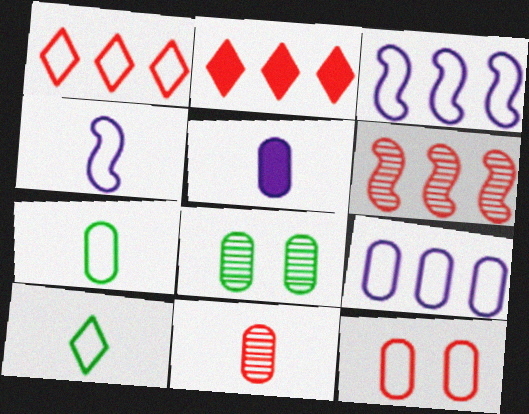[[2, 4, 8], 
[3, 10, 12], 
[5, 7, 11], 
[7, 9, 12]]